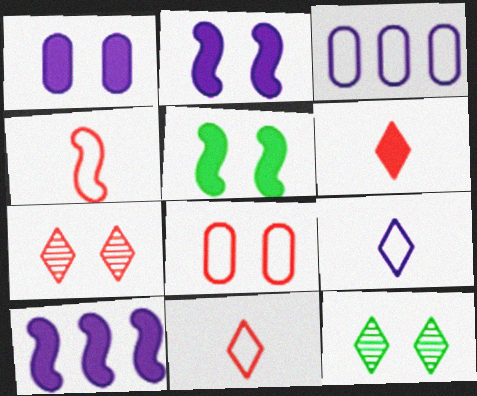[[2, 8, 12]]